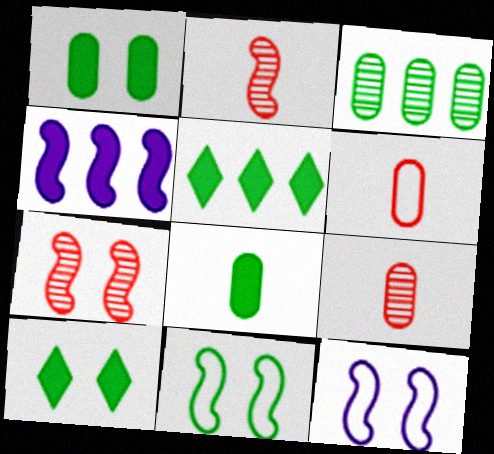[[2, 4, 11], 
[5, 9, 12]]